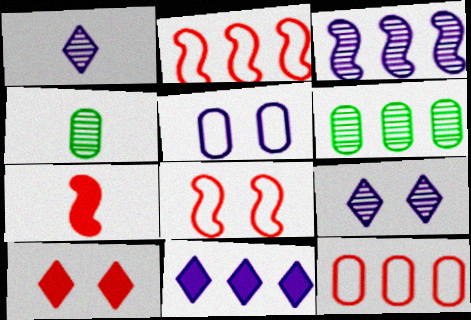[[2, 6, 11], 
[4, 8, 11]]